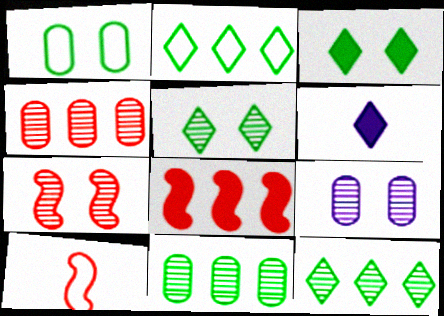[[5, 7, 9], 
[7, 8, 10]]